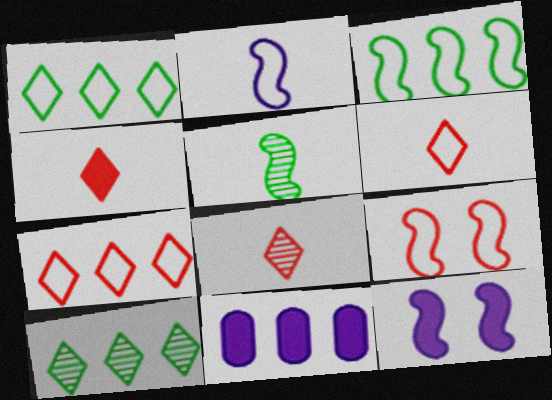[[2, 3, 9], 
[4, 6, 8]]